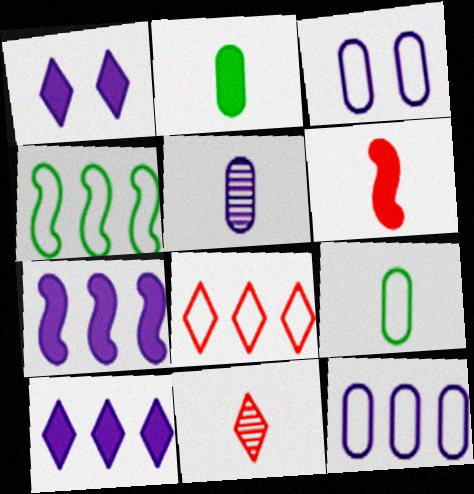[[4, 8, 12]]